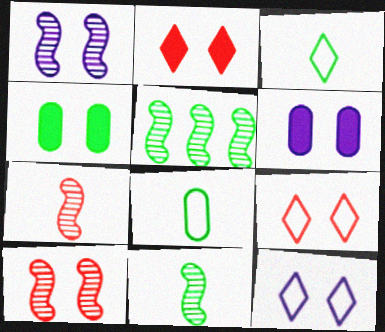[[1, 4, 9], 
[1, 5, 7], 
[1, 6, 12], 
[3, 4, 5], 
[4, 10, 12]]